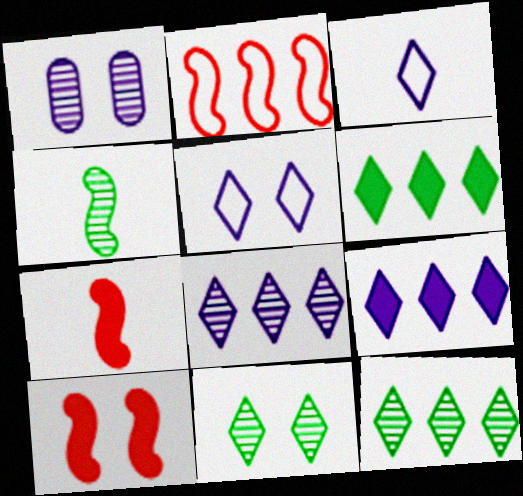[]